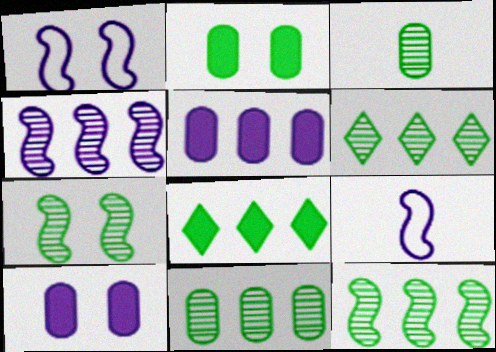[[3, 6, 7], 
[6, 11, 12]]